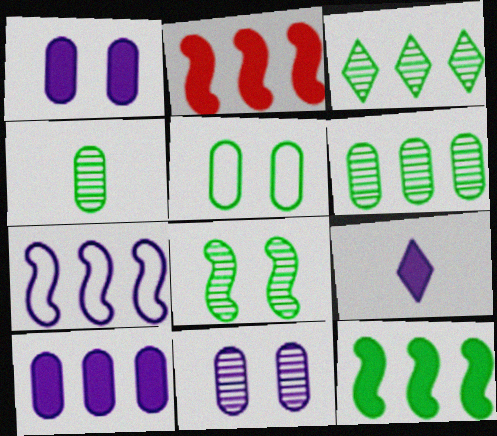[[3, 4, 8], 
[7, 9, 11]]